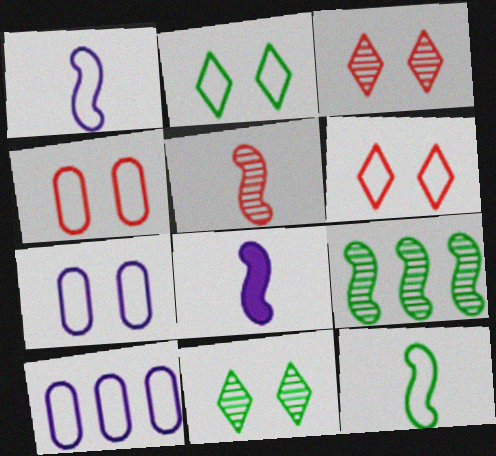[[5, 8, 12], 
[6, 10, 12]]